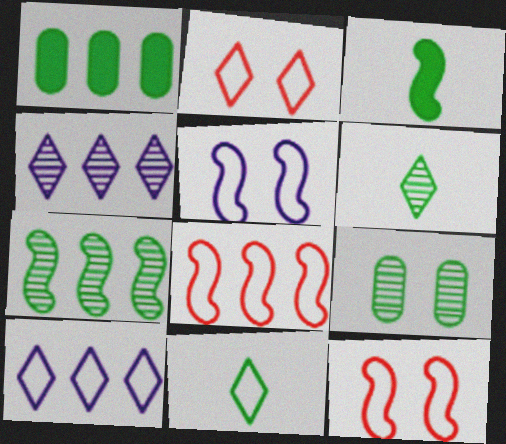[[1, 4, 8], 
[2, 10, 11], 
[6, 7, 9]]